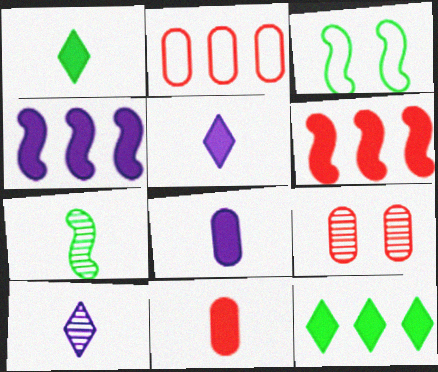[[2, 9, 11]]